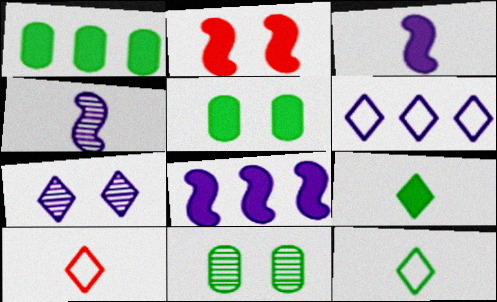[[8, 10, 11]]